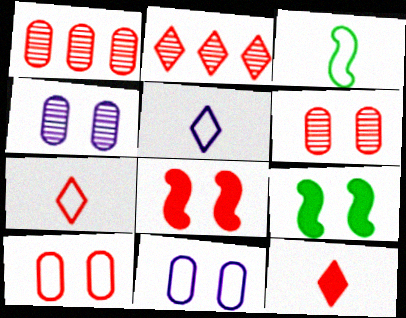[[1, 5, 9], 
[1, 7, 8]]